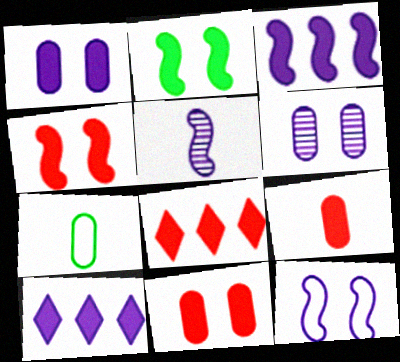[[2, 9, 10], 
[3, 5, 12], 
[4, 8, 9]]